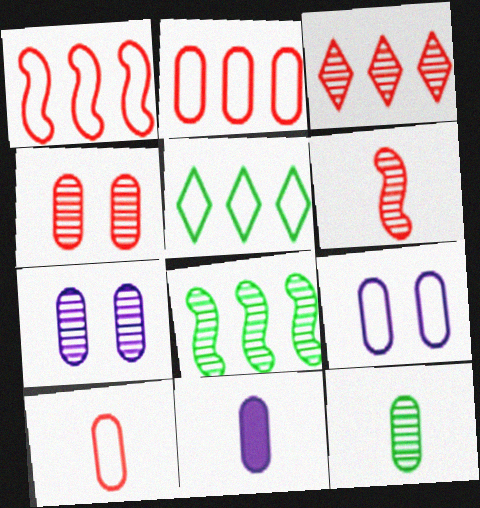[[3, 4, 6], 
[10, 11, 12]]